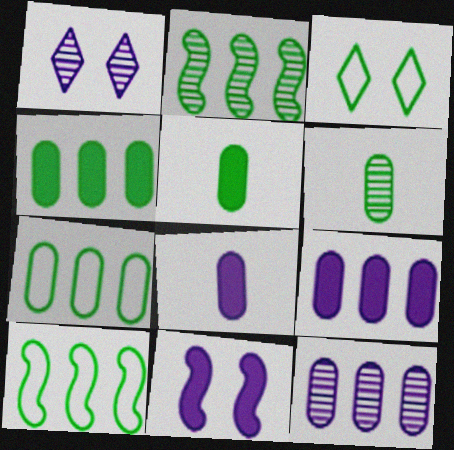[[2, 3, 5]]